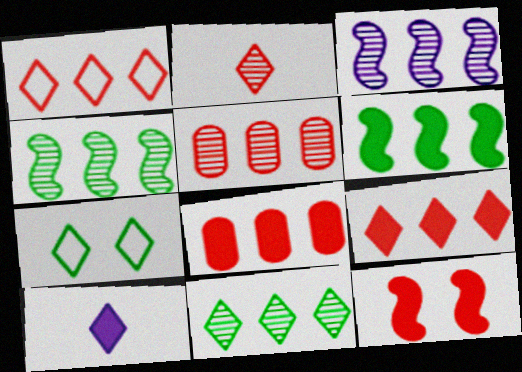[[3, 5, 11]]